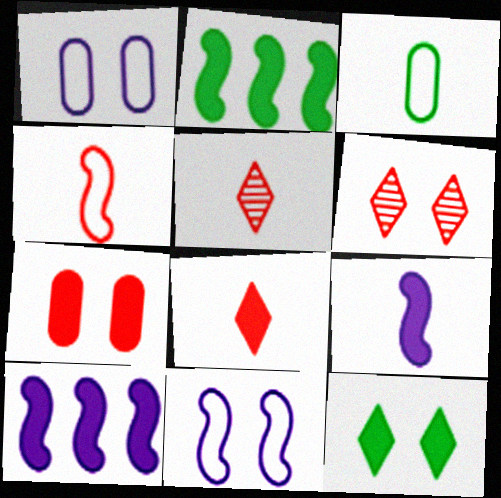[[1, 2, 5], 
[3, 5, 9], 
[3, 6, 10]]